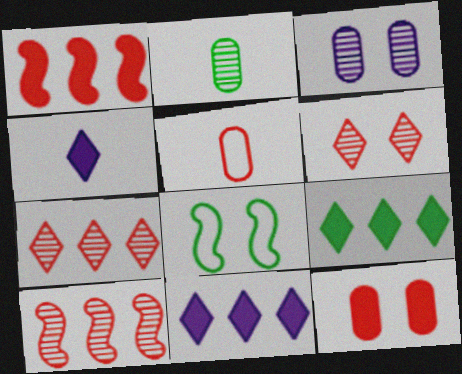[[1, 5, 6], 
[2, 8, 9]]